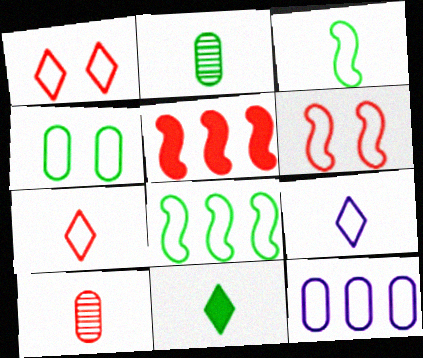[[1, 3, 12], 
[1, 5, 10], 
[2, 3, 11]]